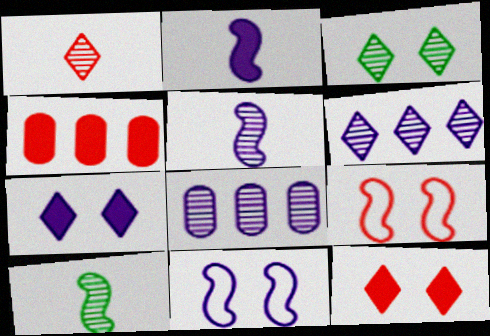[[1, 3, 6], 
[1, 4, 9]]